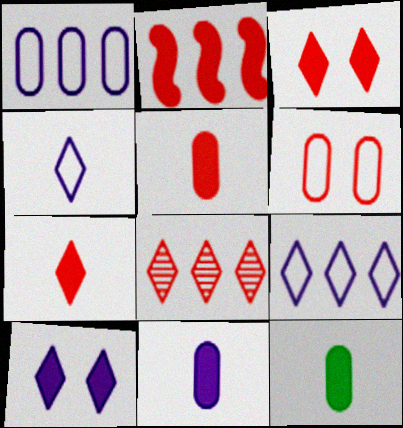[[2, 3, 5], 
[2, 10, 12], 
[5, 11, 12]]